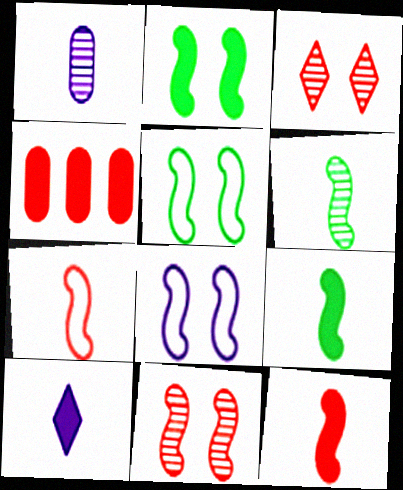[[2, 4, 10], 
[2, 8, 11], 
[3, 4, 7]]